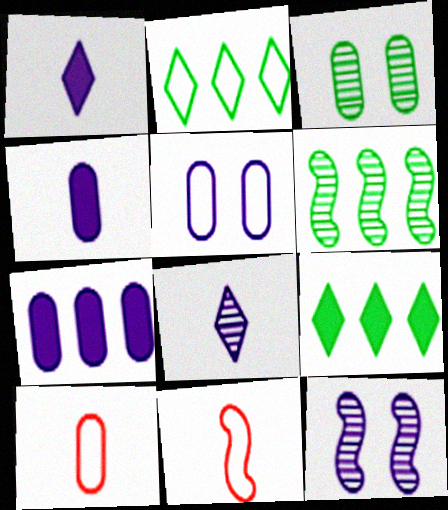[[2, 5, 11], 
[3, 7, 10], 
[9, 10, 12]]